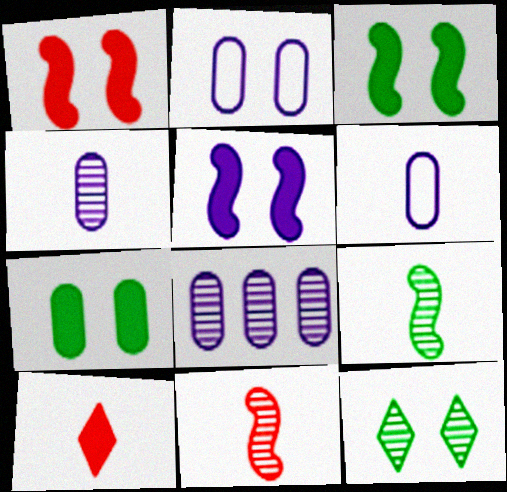[[1, 2, 12], 
[1, 3, 5], 
[6, 9, 10], 
[8, 11, 12]]